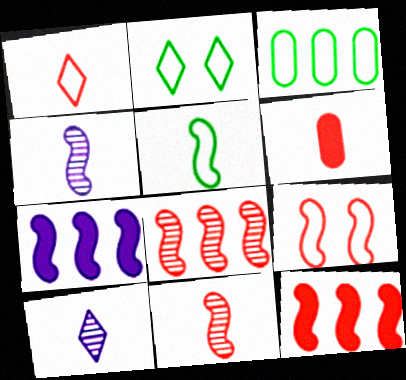[[1, 6, 11], 
[2, 3, 5], 
[5, 6, 10], 
[9, 11, 12]]